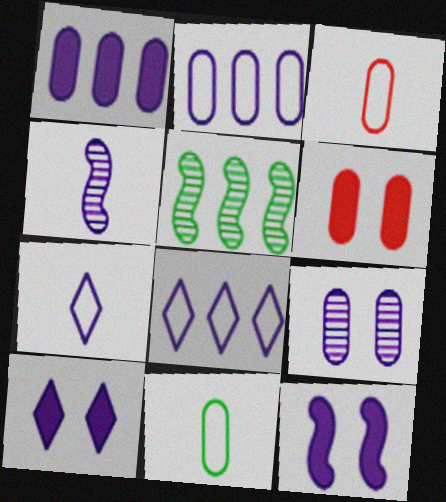[[2, 4, 10], 
[3, 5, 10], 
[5, 6, 7]]